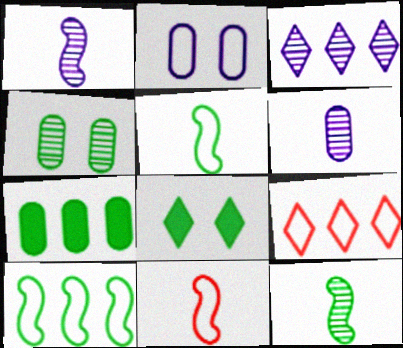[[2, 5, 9]]